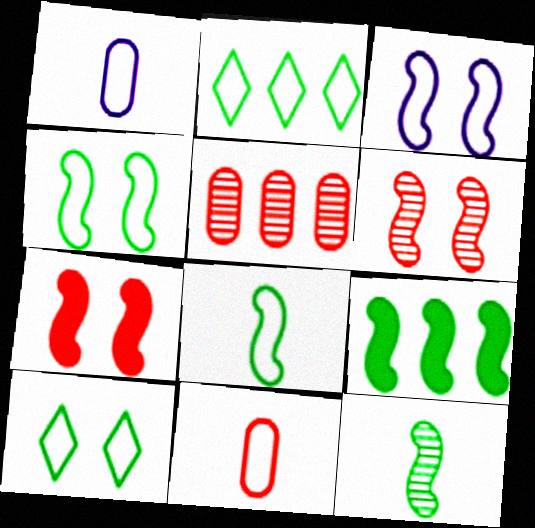[[2, 3, 11], 
[4, 9, 12]]